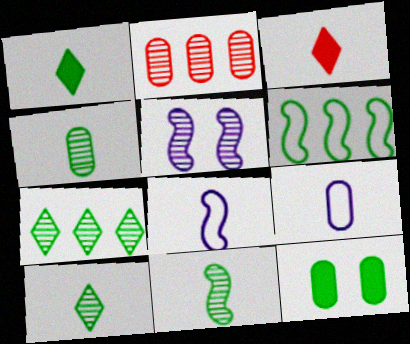[[2, 5, 10], 
[2, 9, 12], 
[3, 4, 8], 
[3, 9, 11], 
[4, 10, 11], 
[6, 10, 12]]